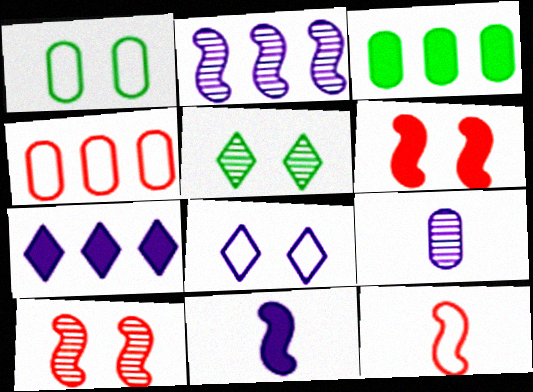[[4, 5, 11]]